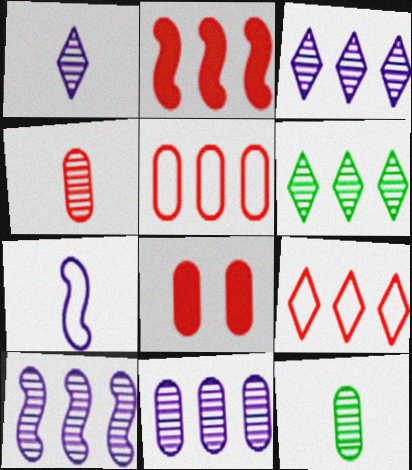[[3, 10, 11], 
[4, 5, 8], 
[6, 7, 8]]